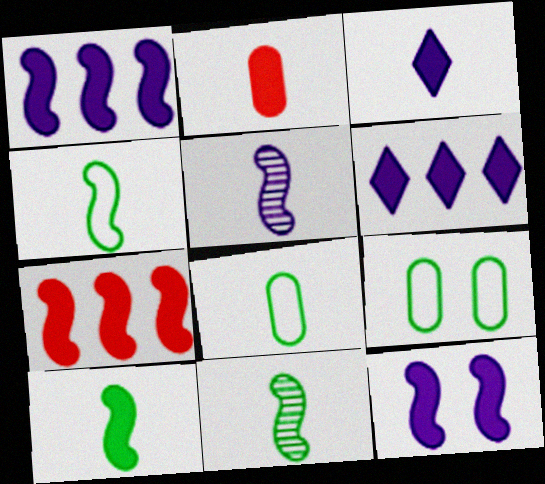[[2, 3, 10], 
[4, 10, 11], 
[7, 10, 12]]